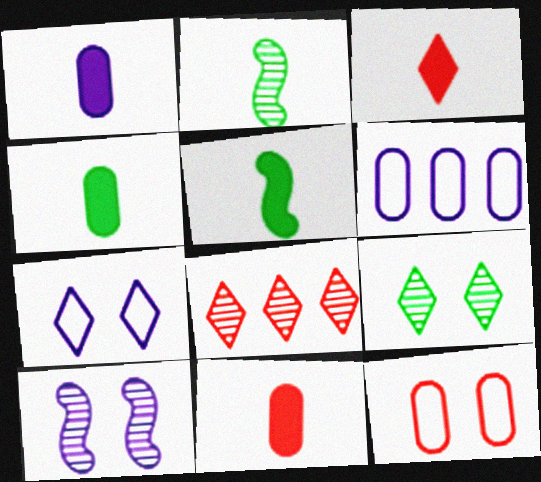[[1, 3, 5], 
[1, 4, 11]]